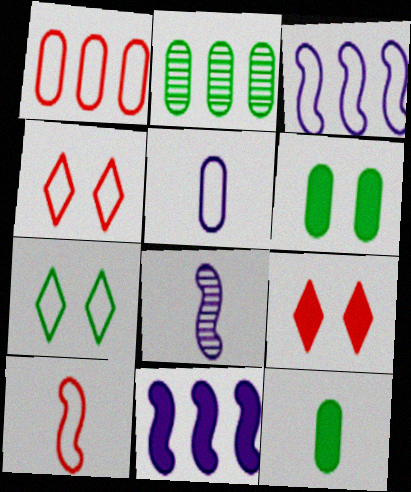[[1, 4, 10], 
[9, 11, 12]]